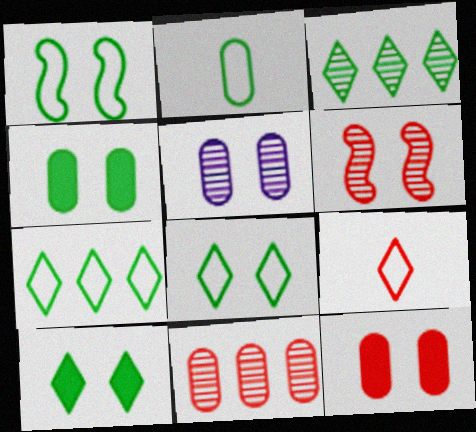[[1, 2, 7]]